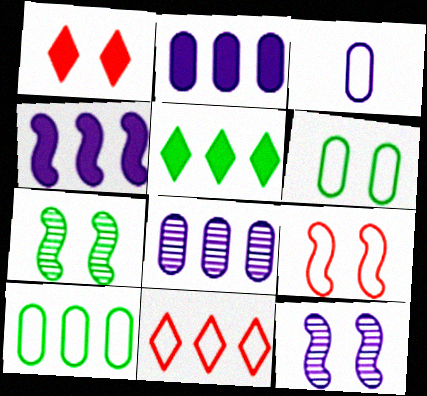[[1, 6, 12]]